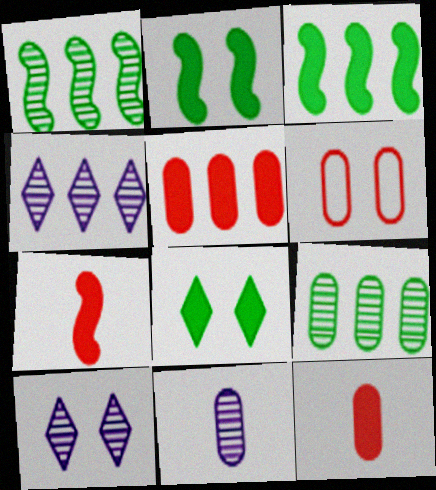[[2, 6, 10]]